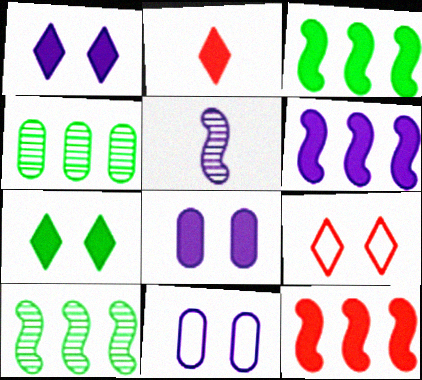[[2, 3, 8], 
[2, 10, 11], 
[3, 6, 12]]